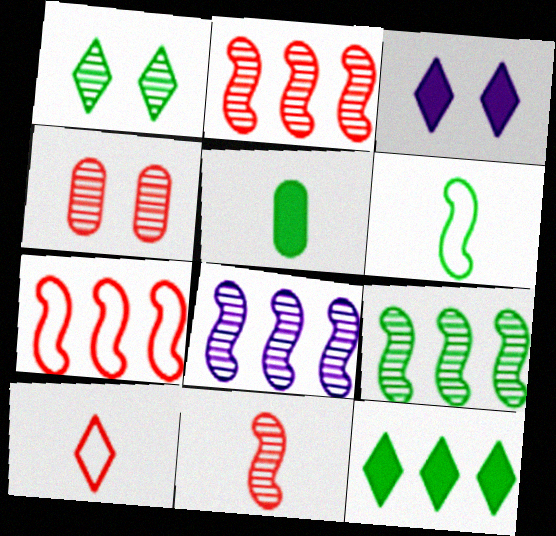[[2, 8, 9]]